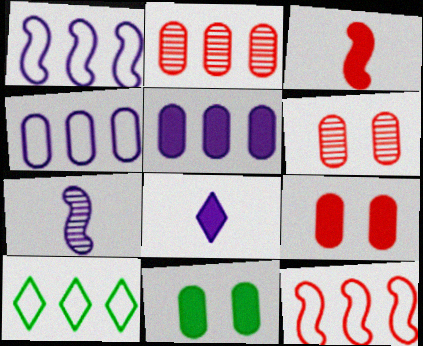[[4, 10, 12], 
[7, 9, 10]]